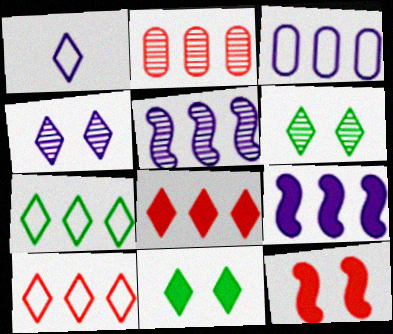[[1, 6, 8], 
[2, 7, 9]]